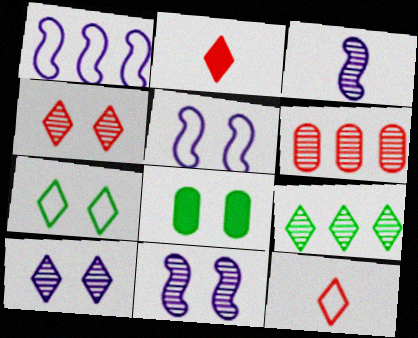[[4, 5, 8]]